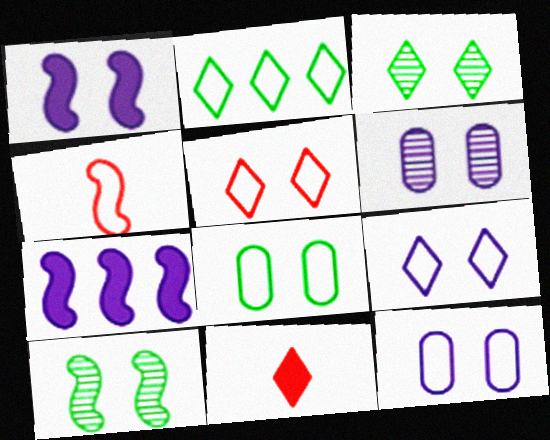[[1, 6, 9], 
[2, 4, 12], 
[4, 7, 10]]